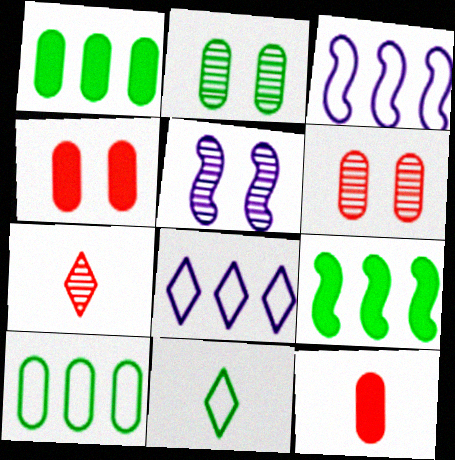[[2, 9, 11]]